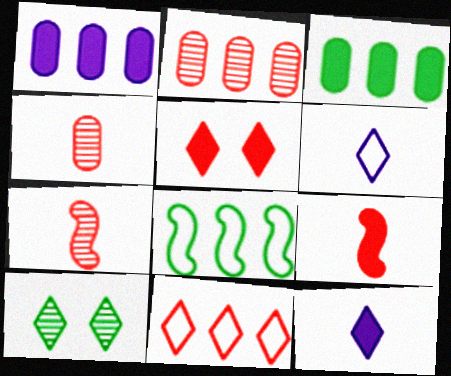[[10, 11, 12]]